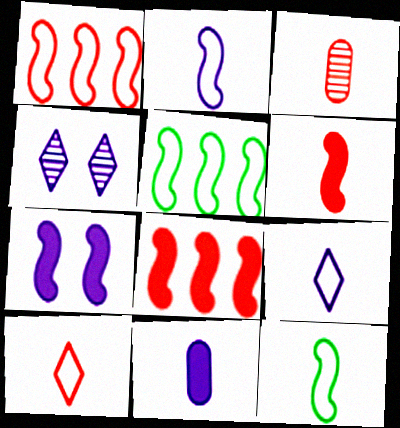[[3, 6, 10]]